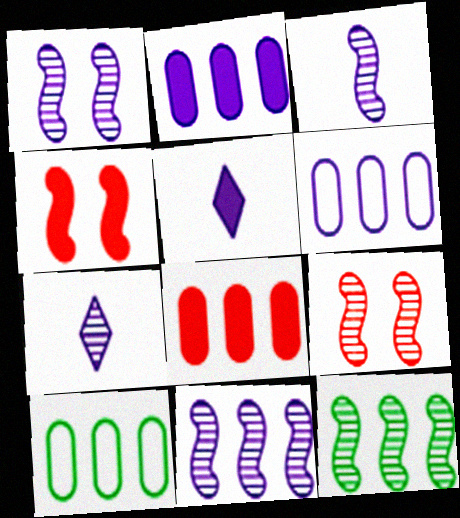[[1, 3, 11], 
[1, 5, 6], 
[3, 9, 12], 
[4, 7, 10], 
[5, 9, 10]]